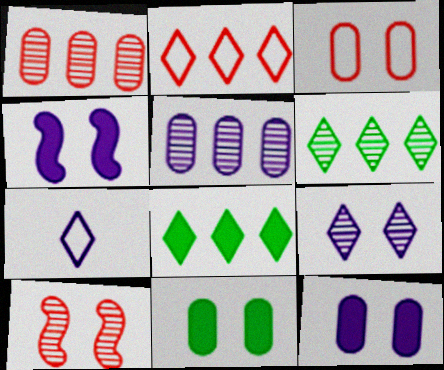[[4, 5, 7]]